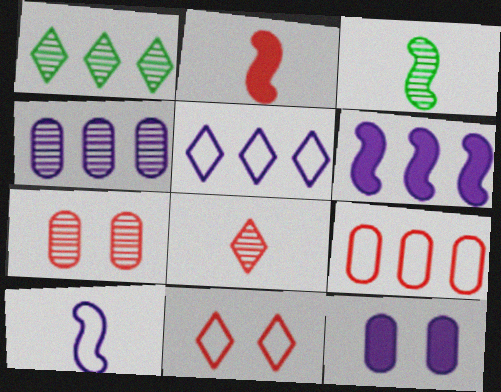[[1, 6, 9], 
[2, 3, 10], 
[4, 5, 6]]